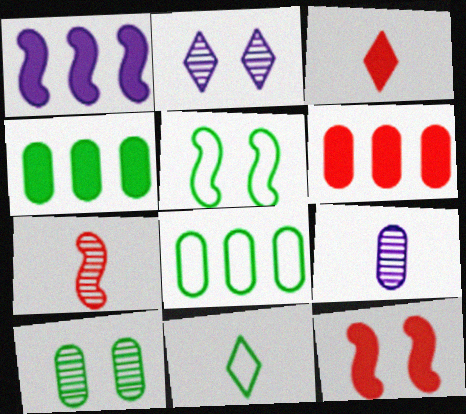[[1, 5, 7], 
[3, 6, 12], 
[5, 8, 11]]